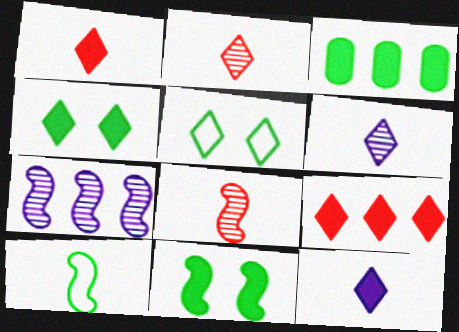[[4, 9, 12], 
[5, 6, 9]]